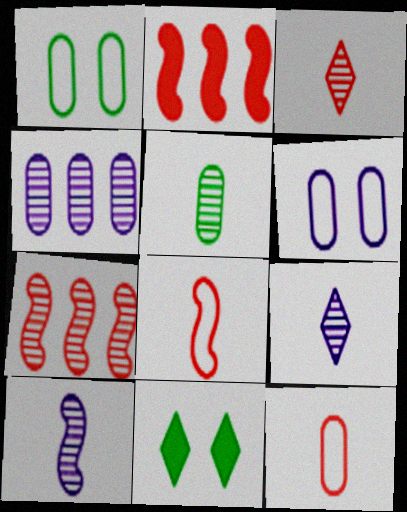[[1, 2, 9], 
[3, 5, 10], 
[4, 8, 11]]